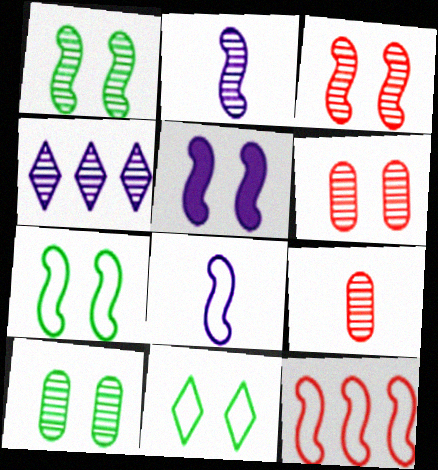[[1, 4, 9], 
[3, 5, 7], 
[5, 6, 11], 
[7, 8, 12]]